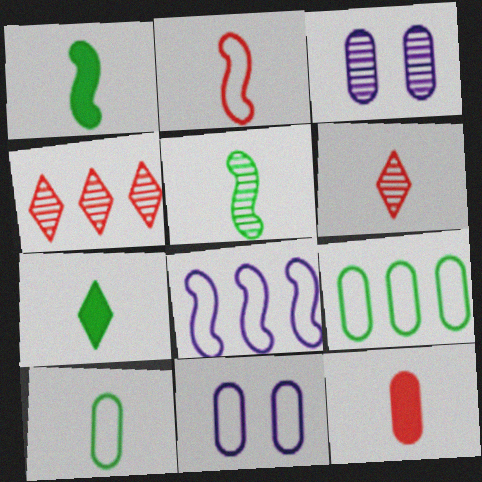[[1, 4, 11], 
[2, 6, 12], 
[3, 4, 5], 
[3, 9, 12], 
[5, 7, 10]]